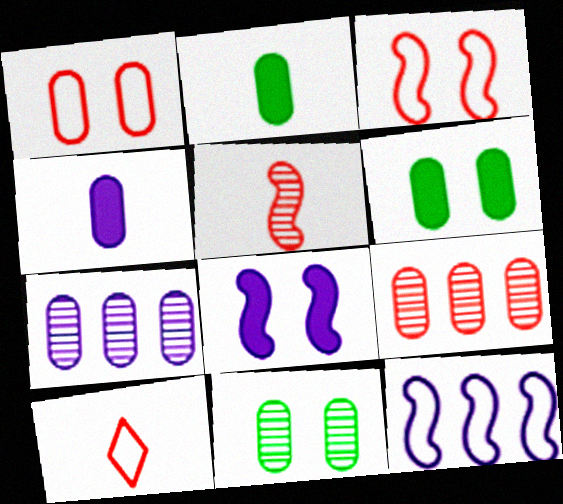[[1, 2, 7]]